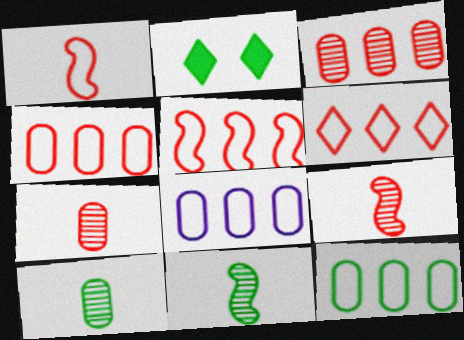[[2, 8, 9], 
[2, 11, 12], 
[4, 5, 6], 
[4, 8, 12]]